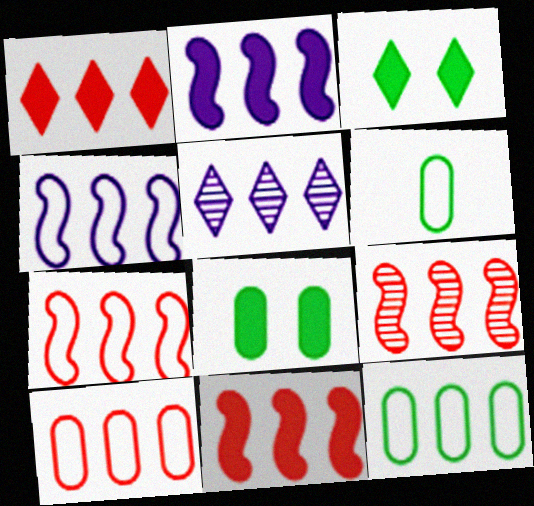[[1, 9, 10], 
[5, 11, 12], 
[7, 9, 11]]